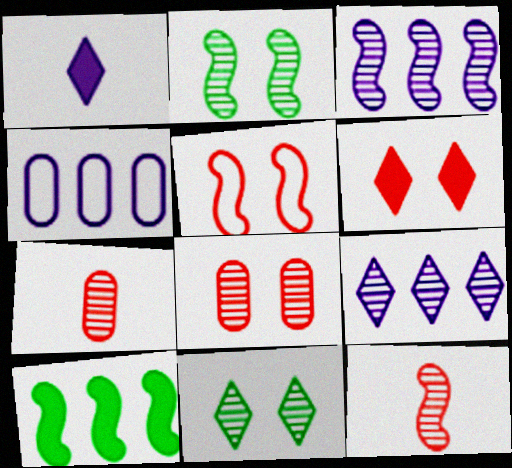[[2, 3, 12], 
[2, 7, 9], 
[3, 7, 11], 
[5, 6, 8]]